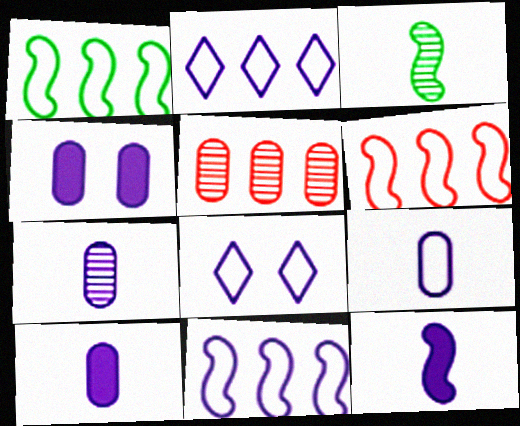[[1, 6, 11], 
[7, 9, 10], 
[8, 9, 11]]